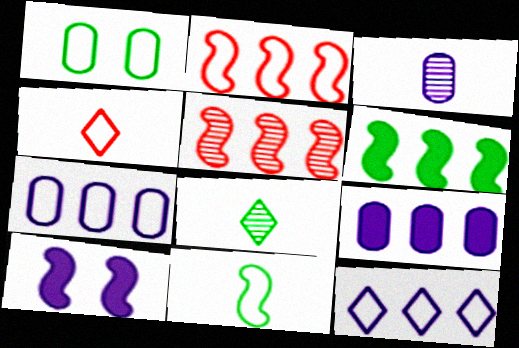[[1, 6, 8], 
[3, 10, 12], 
[5, 10, 11]]